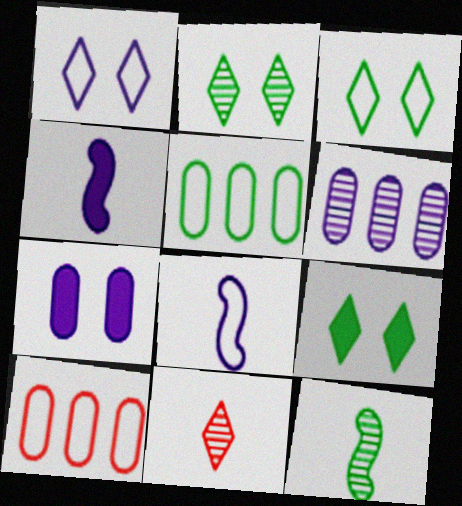[[1, 4, 6], 
[2, 3, 9], 
[2, 4, 10], 
[3, 8, 10], 
[5, 9, 12]]